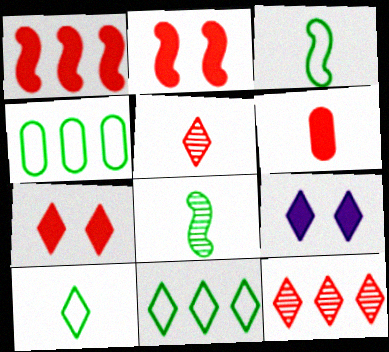[[1, 6, 7], 
[5, 9, 11], 
[9, 10, 12]]